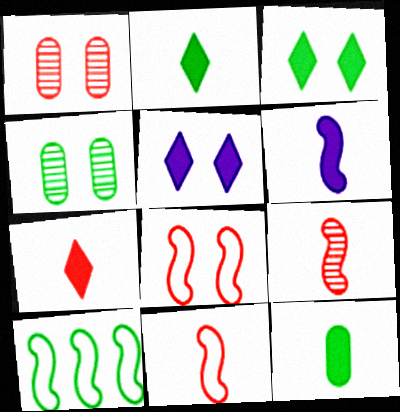[[2, 4, 10], 
[4, 5, 8], 
[6, 7, 12]]